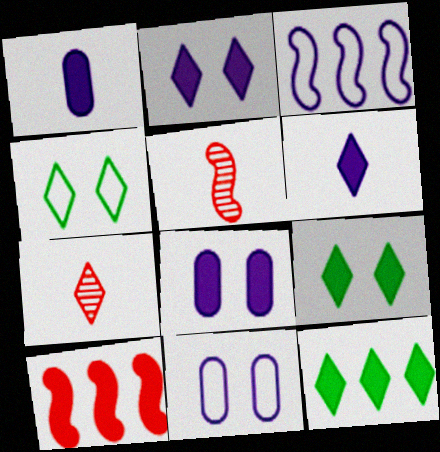[[1, 9, 10], 
[5, 11, 12]]